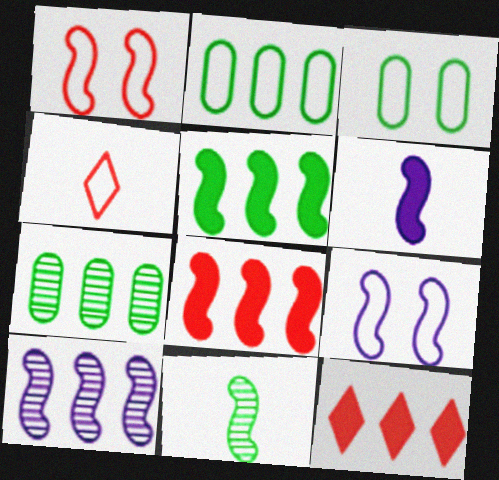[[2, 4, 9], 
[2, 10, 12], 
[6, 9, 10], 
[8, 9, 11]]